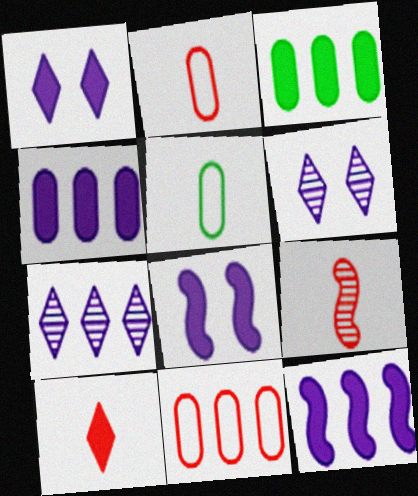[[2, 9, 10], 
[3, 8, 10]]